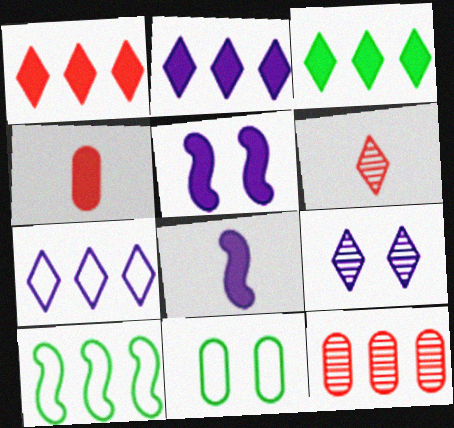[[1, 2, 3], 
[2, 10, 12], 
[3, 4, 5], 
[4, 9, 10]]